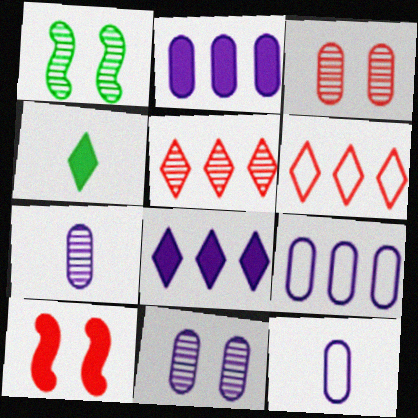[[1, 5, 7], 
[2, 4, 10], 
[2, 11, 12]]